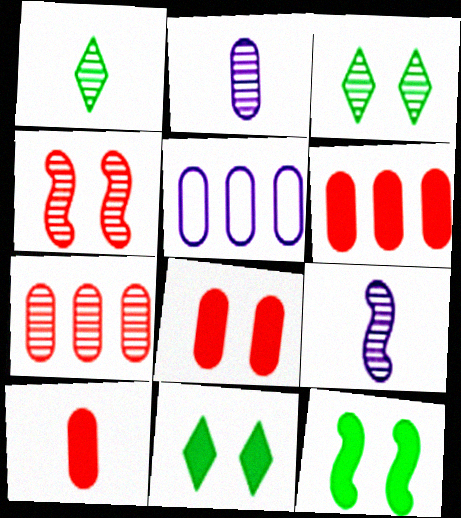[[3, 7, 9], 
[6, 8, 10]]